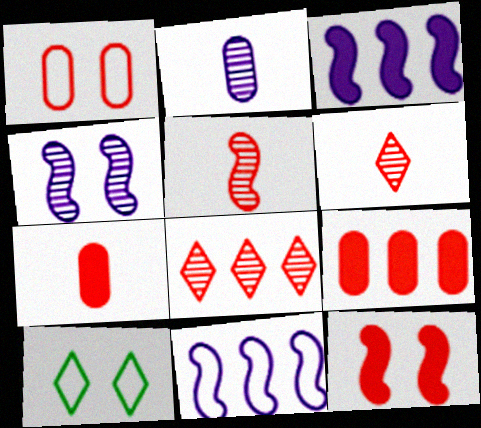[]